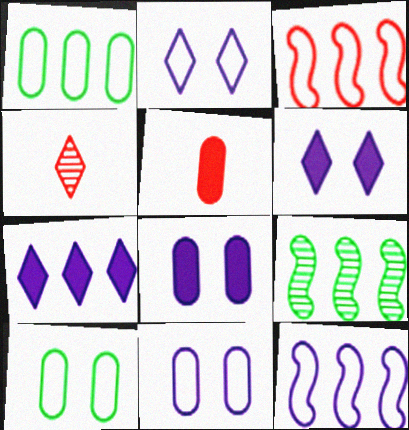[[2, 5, 9]]